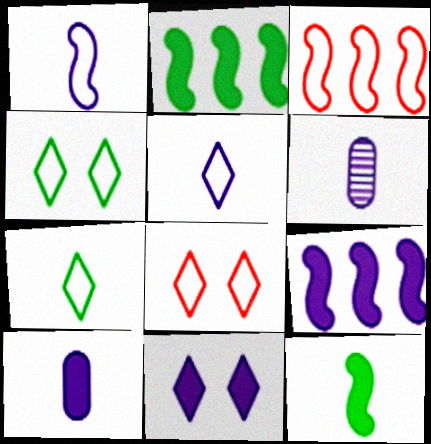[[2, 6, 8], 
[9, 10, 11]]